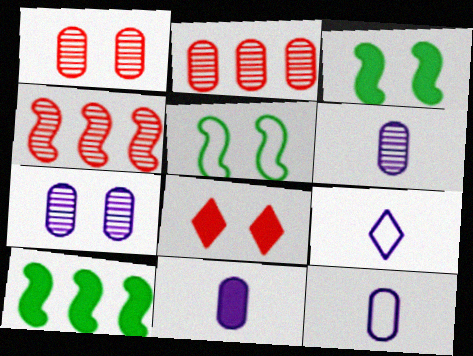[[1, 9, 10], 
[2, 3, 9], 
[5, 7, 8], 
[6, 11, 12], 
[8, 10, 11]]